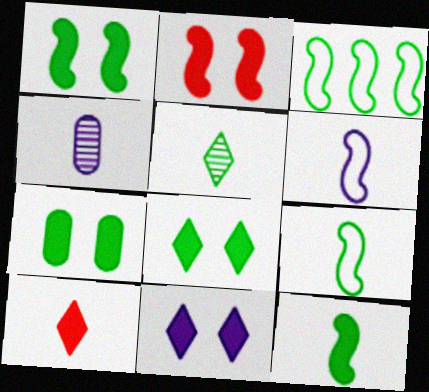[[1, 7, 8], 
[2, 7, 11], 
[3, 5, 7], 
[4, 9, 10]]